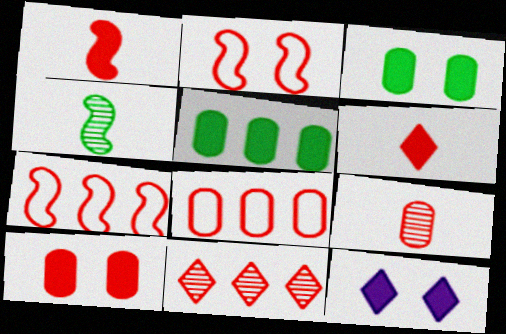[[1, 5, 12], 
[4, 8, 12], 
[8, 9, 10]]